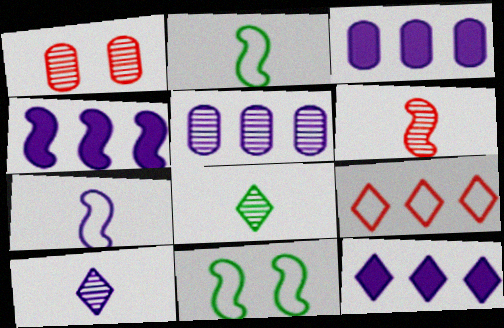[[1, 2, 12], 
[3, 4, 12], 
[4, 6, 11]]